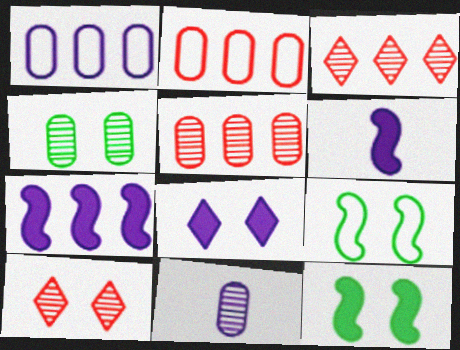[[4, 5, 11]]